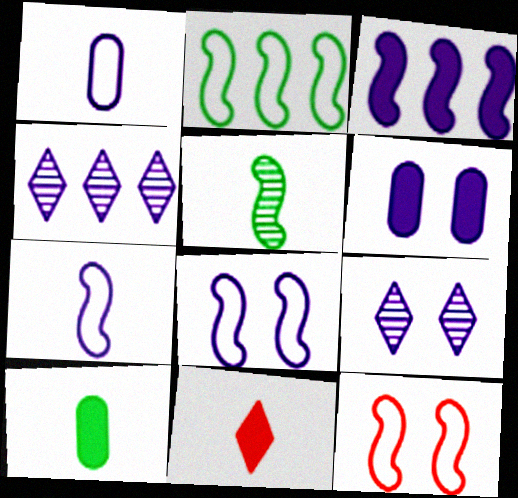[[1, 3, 9], 
[1, 5, 11], 
[2, 7, 12], 
[3, 5, 12], 
[4, 6, 7], 
[4, 10, 12], 
[6, 8, 9]]